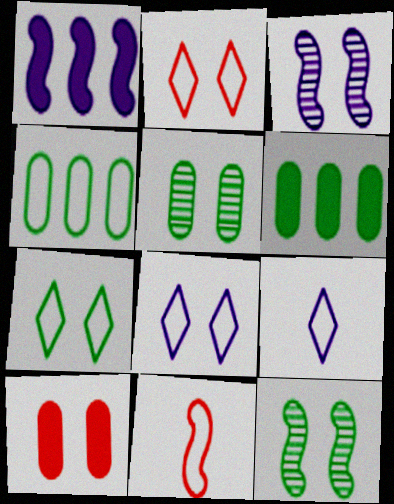[[1, 11, 12], 
[2, 7, 8], 
[3, 7, 10], 
[4, 8, 11], 
[8, 10, 12]]